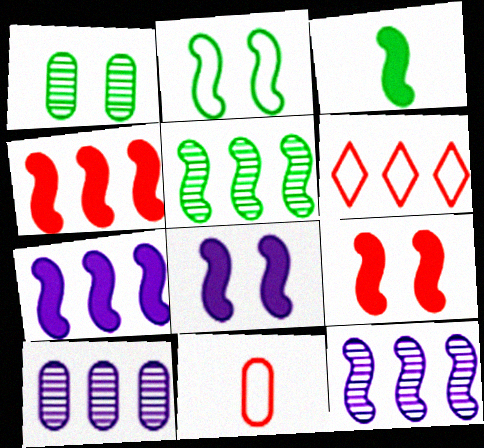[[2, 3, 5], 
[3, 4, 8], 
[3, 7, 9]]